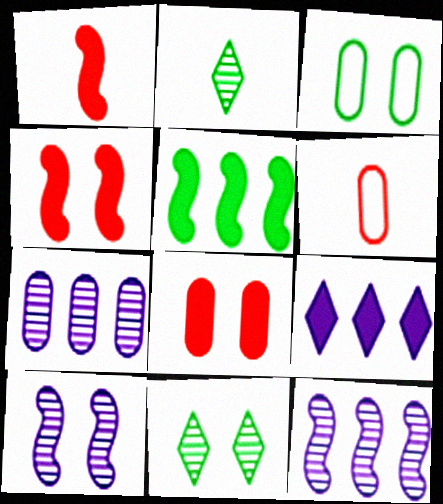[[2, 3, 5]]